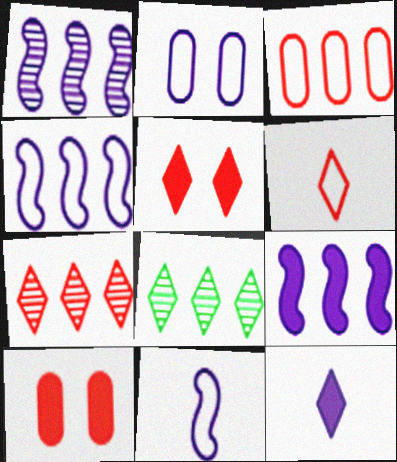[[1, 2, 12], 
[1, 4, 9], 
[3, 8, 9], 
[5, 6, 7], 
[8, 10, 11]]